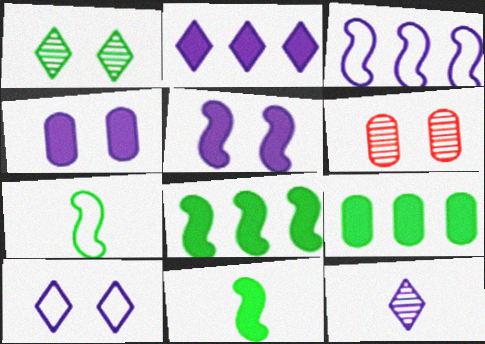[[1, 7, 9], 
[2, 6, 7], 
[2, 10, 12], 
[3, 4, 12]]